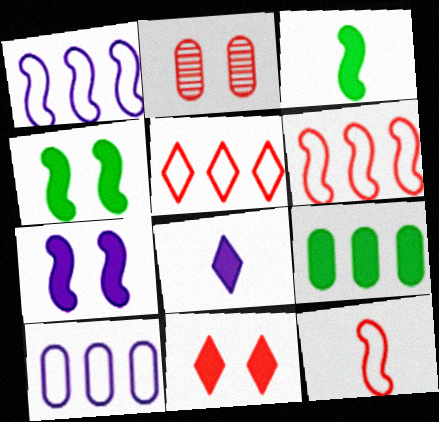[]